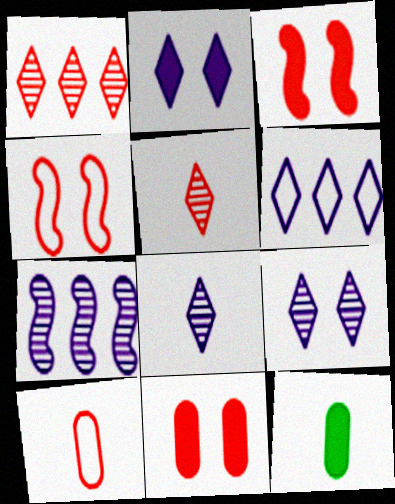[[1, 3, 10], 
[2, 6, 8]]